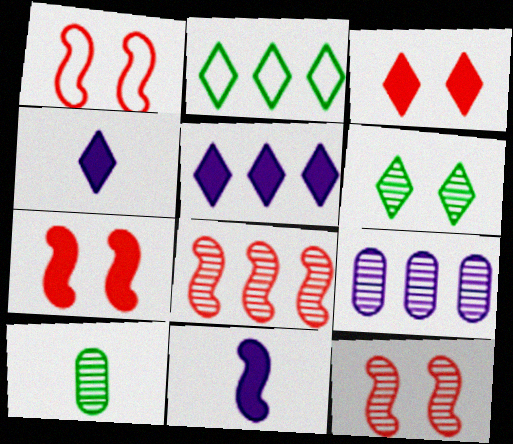[[1, 5, 10], 
[1, 7, 12]]